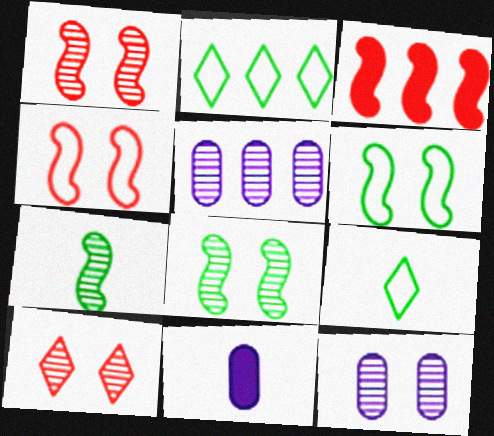[[1, 2, 11], 
[2, 3, 5], 
[3, 9, 12], 
[5, 7, 10], 
[8, 10, 12]]